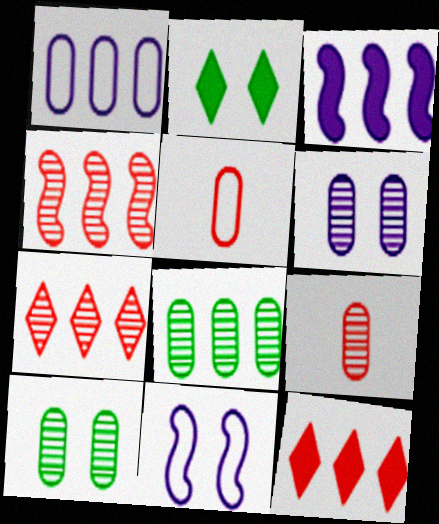[[6, 8, 9]]